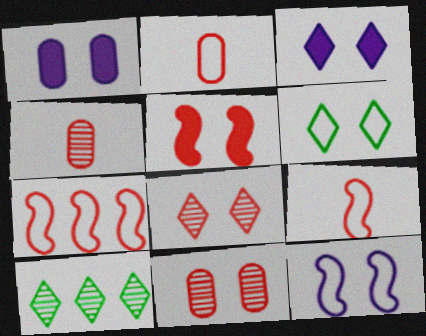[[1, 9, 10], 
[3, 6, 8]]